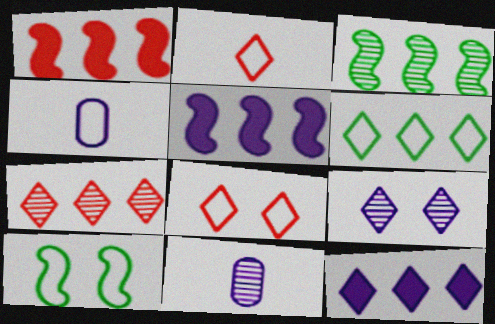[[4, 5, 9], 
[6, 7, 12]]